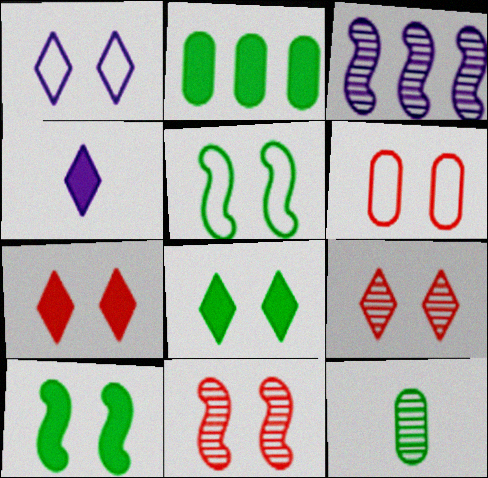[[1, 5, 6], 
[1, 8, 9], 
[3, 9, 12], 
[6, 7, 11]]